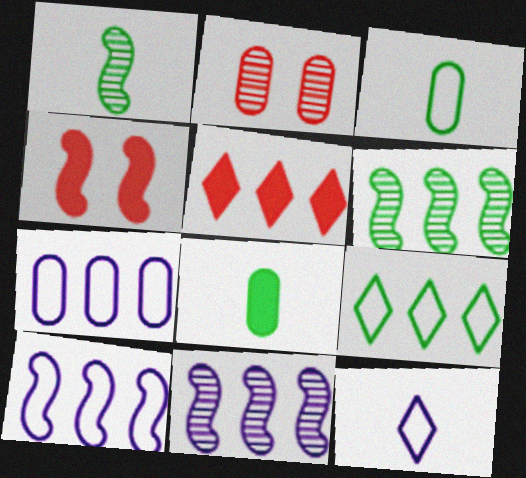[[1, 4, 10], 
[2, 7, 8], 
[5, 6, 7]]